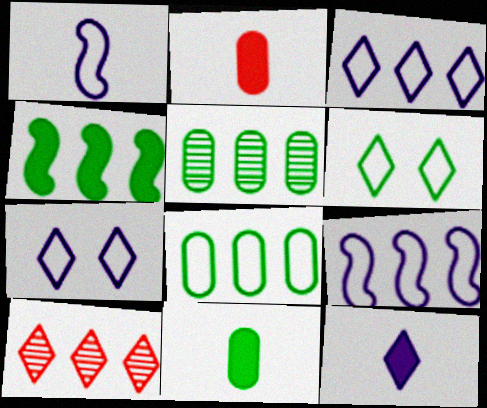[[6, 10, 12]]